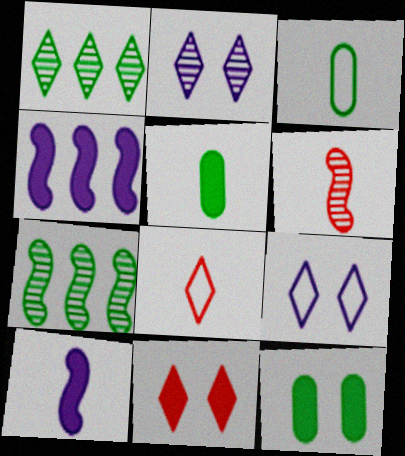[[4, 5, 11]]